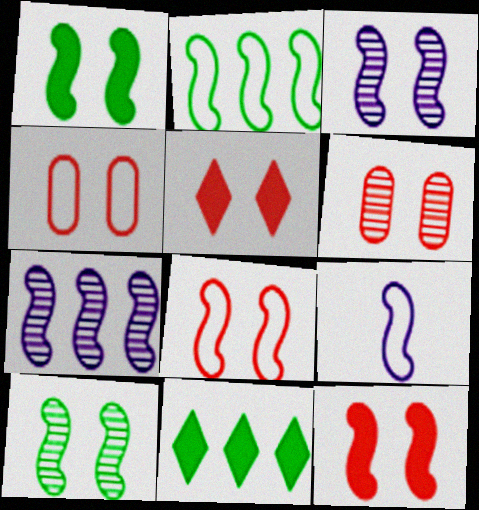[[1, 3, 8], 
[2, 8, 9], 
[5, 6, 8], 
[6, 9, 11]]